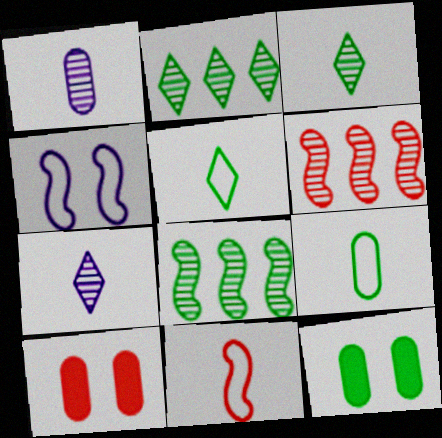[[5, 8, 12]]